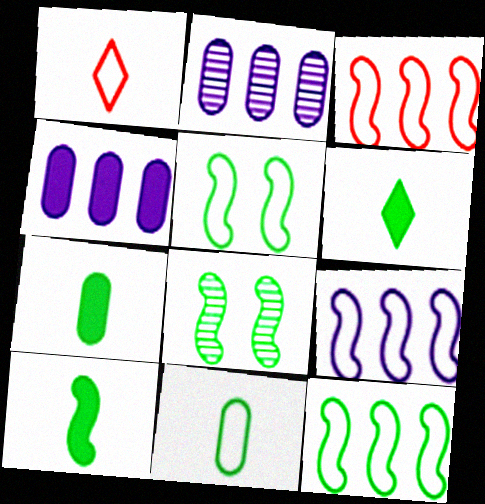[[1, 4, 8], 
[3, 9, 12], 
[6, 7, 10], 
[8, 10, 12]]